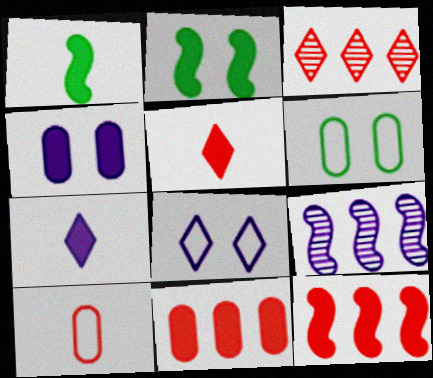[[2, 7, 11], 
[5, 6, 9]]